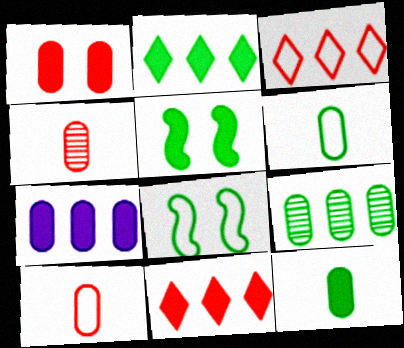[[1, 7, 12], 
[2, 5, 12]]